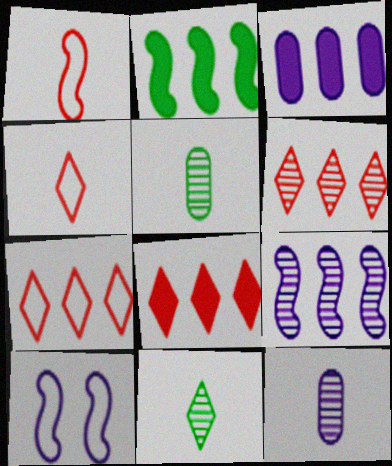[[2, 3, 8], 
[5, 8, 10], 
[6, 7, 8]]